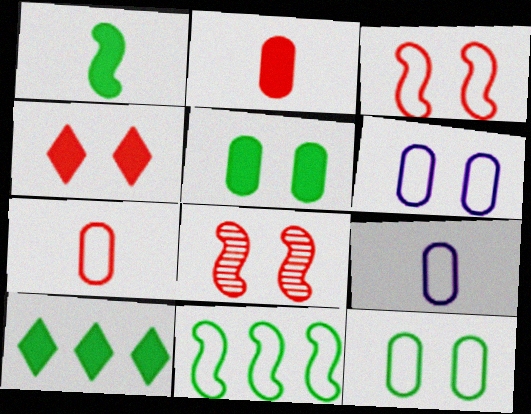[[1, 5, 10], 
[8, 9, 10]]